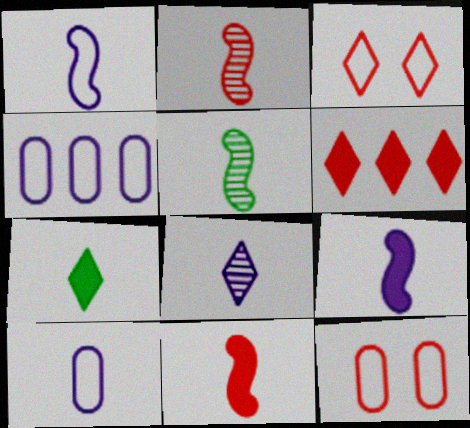[[1, 5, 11], 
[2, 6, 12], 
[2, 7, 10], 
[8, 9, 10]]